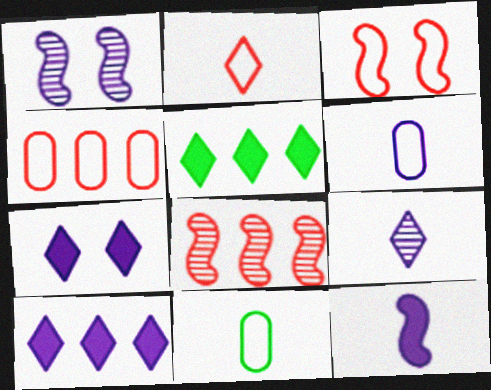[[1, 6, 10], 
[2, 3, 4], 
[6, 9, 12], 
[7, 8, 11]]